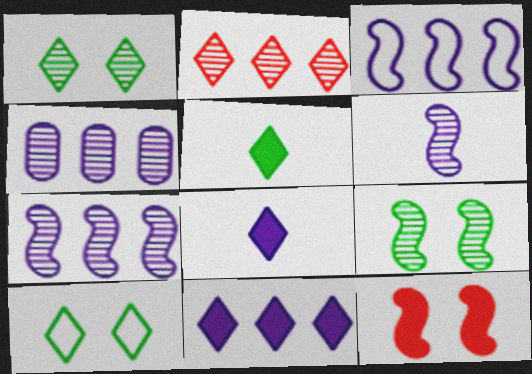[[2, 8, 10], 
[3, 4, 11]]